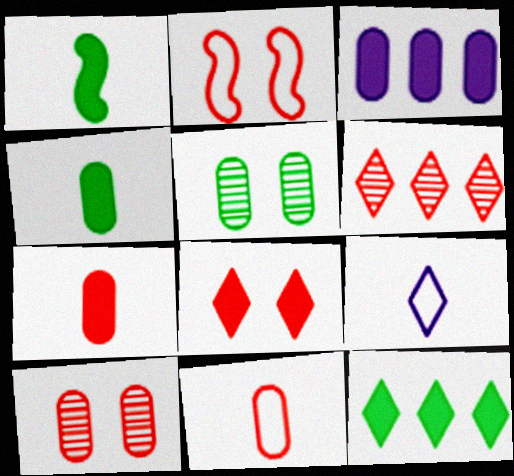[[1, 3, 8], 
[2, 6, 7], 
[2, 8, 10], 
[3, 5, 11]]